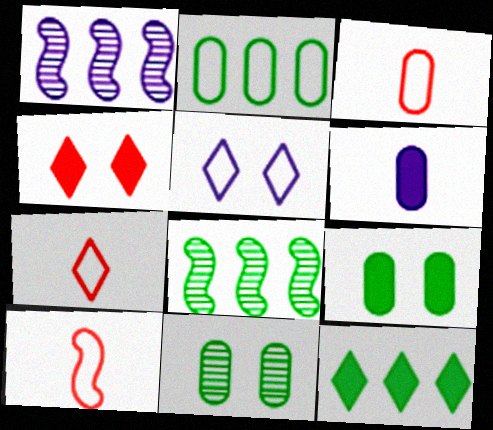[[1, 5, 6], 
[1, 7, 9], 
[2, 5, 10], 
[2, 8, 12], 
[3, 7, 10]]